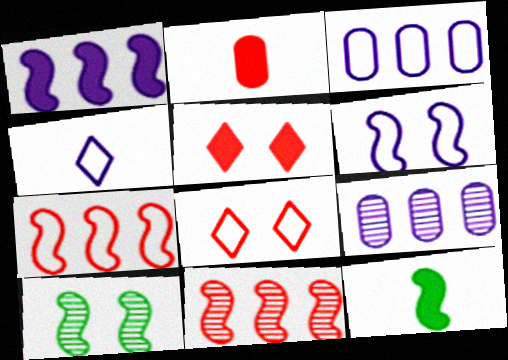[[2, 8, 11], 
[3, 4, 6], 
[6, 11, 12], 
[8, 9, 12]]